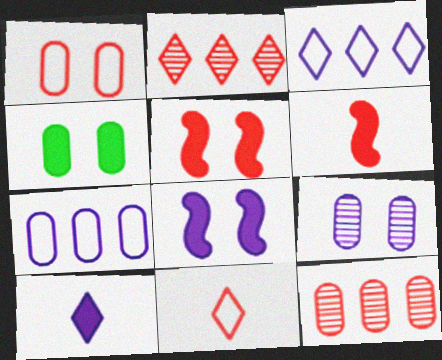[[1, 2, 6], 
[1, 4, 9], 
[5, 11, 12]]